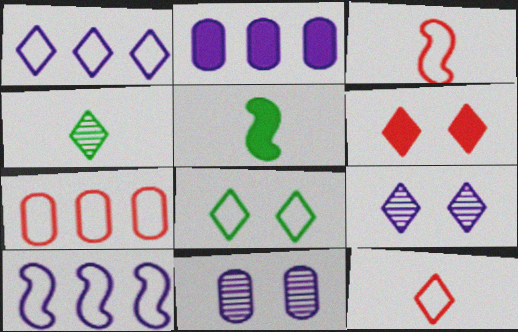[[1, 4, 6], 
[1, 8, 12], 
[2, 5, 6], 
[5, 7, 9], 
[6, 8, 9]]